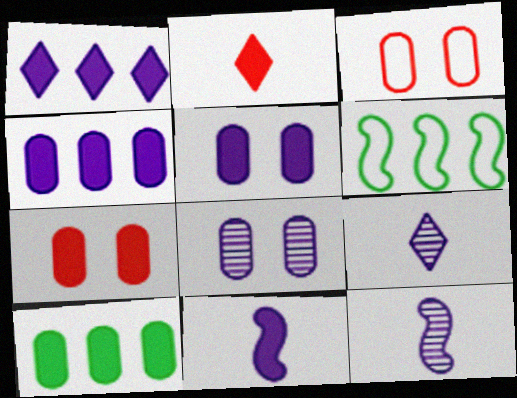[[1, 5, 11], 
[2, 6, 8], 
[6, 7, 9]]